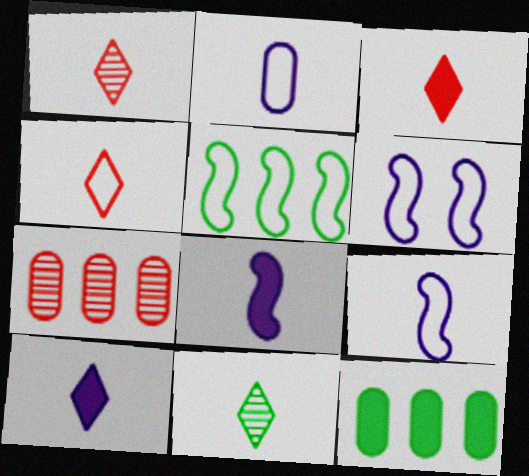[[1, 3, 4], 
[1, 6, 12], 
[4, 10, 11]]